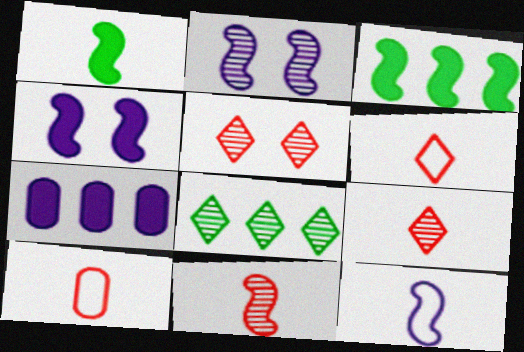[[1, 11, 12], 
[4, 8, 10]]